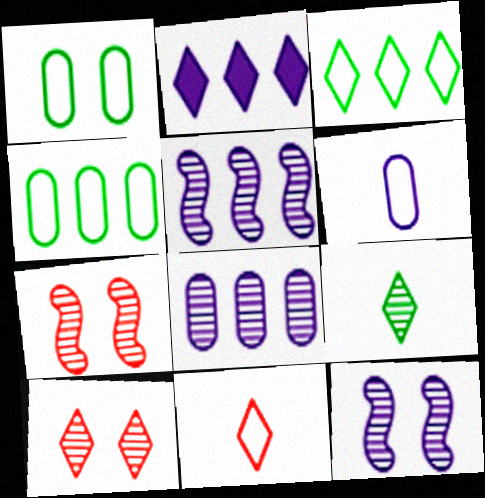[[2, 6, 12], 
[7, 8, 9]]